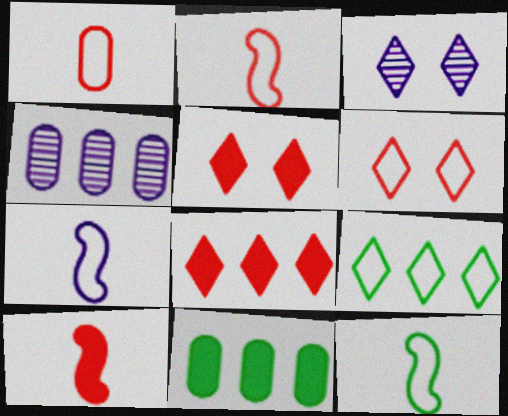[[2, 3, 11], 
[2, 7, 12], 
[4, 5, 12]]